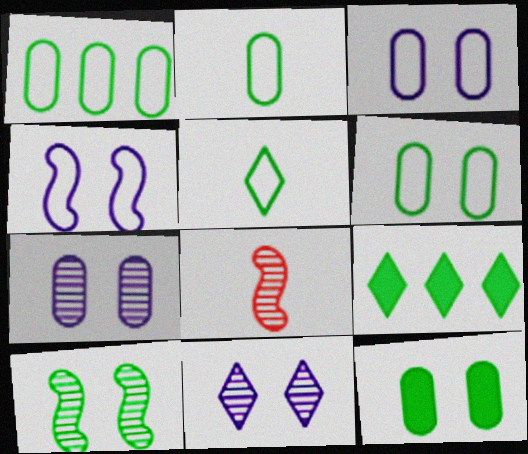[[1, 2, 6], 
[2, 9, 10], 
[3, 8, 9]]